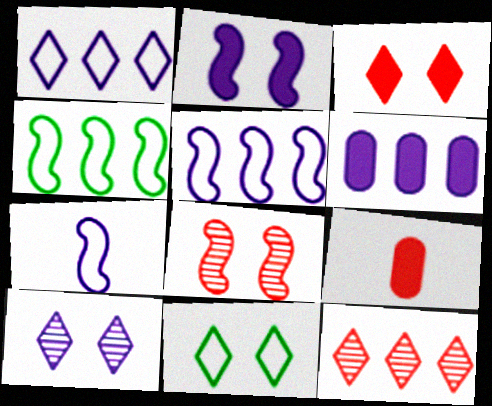[[3, 10, 11], 
[4, 6, 12], 
[4, 9, 10], 
[6, 7, 10]]